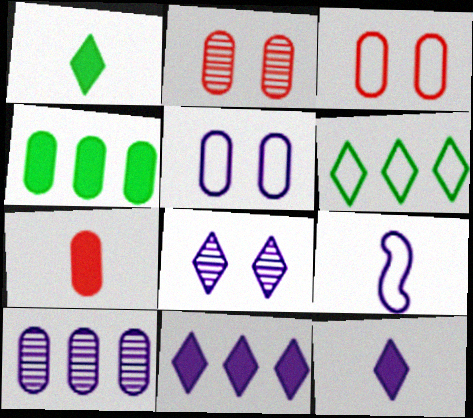[[3, 6, 9]]